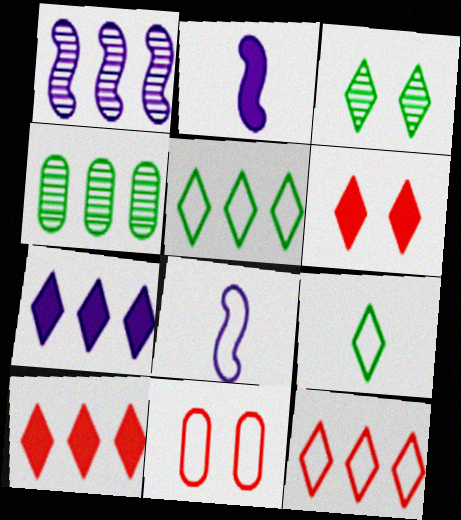[[4, 6, 8], 
[5, 8, 11]]